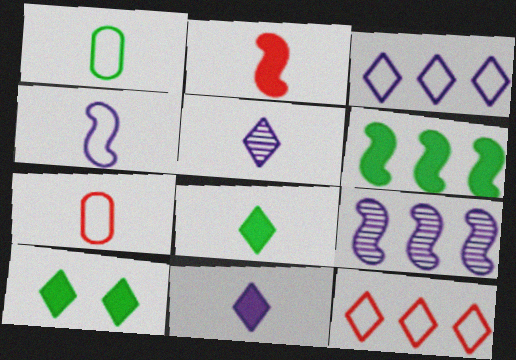[[1, 2, 5], 
[5, 10, 12], 
[7, 9, 10]]